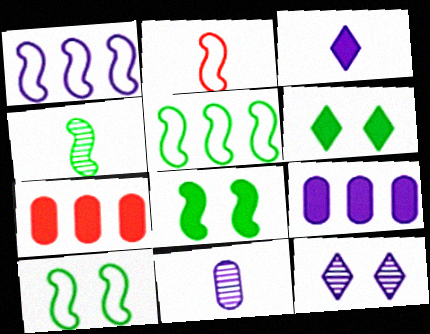[[1, 2, 10], 
[3, 7, 8], 
[4, 5, 8]]